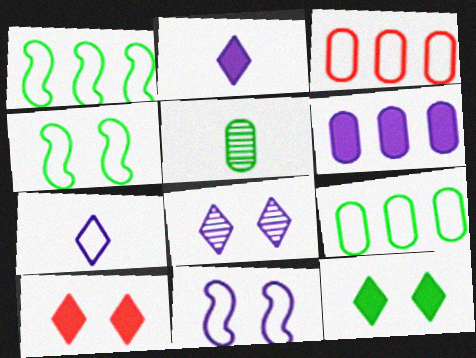[[1, 5, 12], 
[3, 4, 7]]